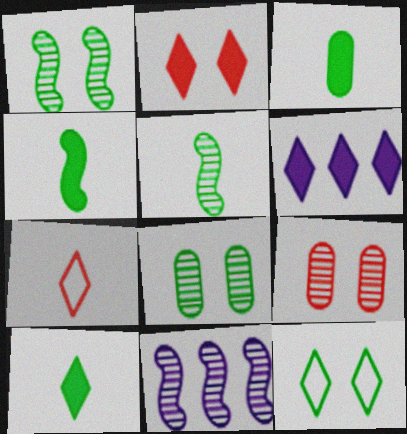[[2, 6, 10], 
[3, 4, 10]]